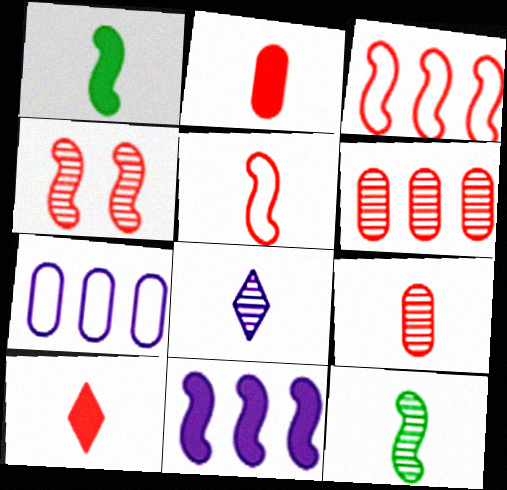[[5, 9, 10], 
[8, 9, 12]]